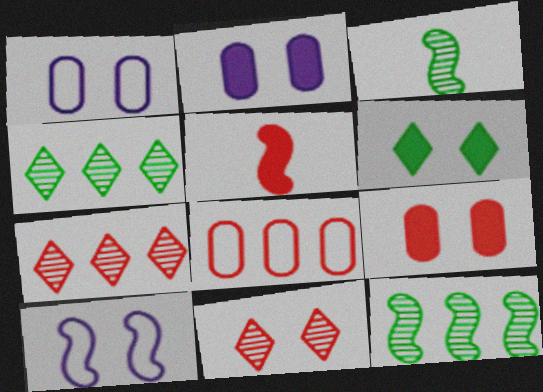[[1, 4, 5], 
[5, 8, 11], 
[5, 10, 12]]